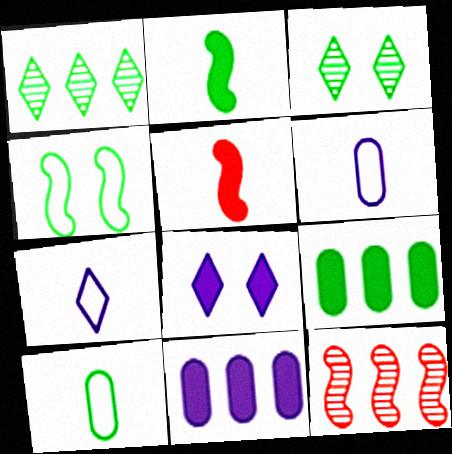[[5, 8, 9], 
[8, 10, 12]]